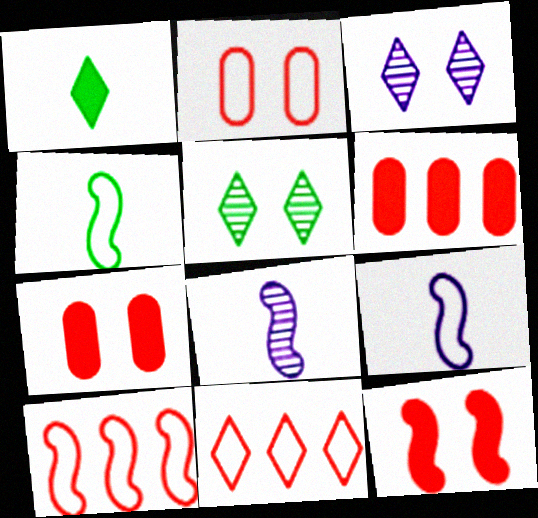[[1, 3, 11], 
[3, 4, 6], 
[5, 6, 9]]